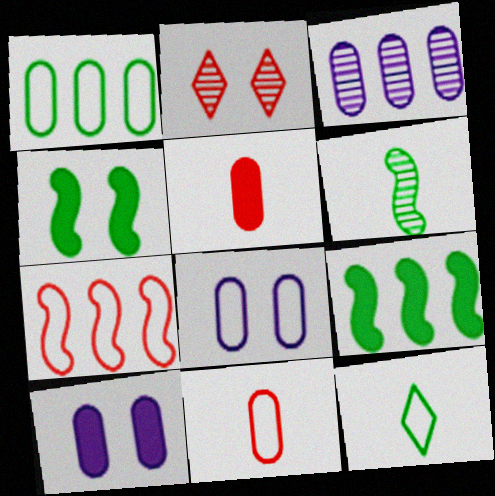[[1, 8, 11], 
[2, 3, 6], 
[2, 4, 8], 
[2, 5, 7], 
[7, 8, 12]]